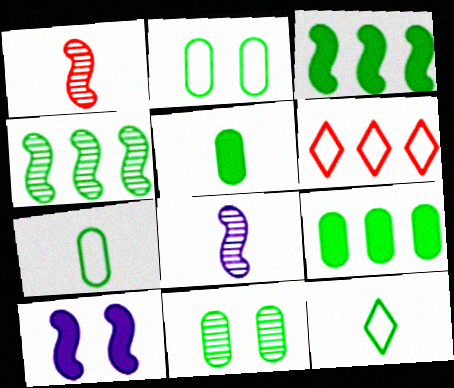[[3, 11, 12], 
[7, 9, 11]]